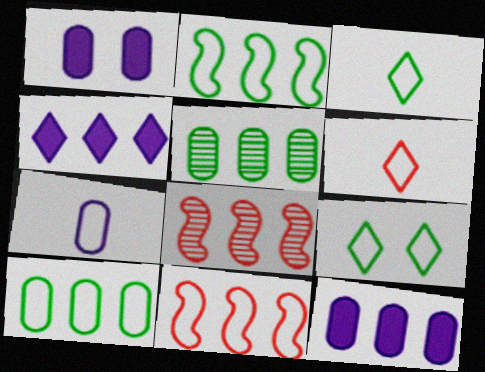[[1, 3, 8], 
[4, 5, 11], 
[4, 8, 10], 
[7, 9, 11]]